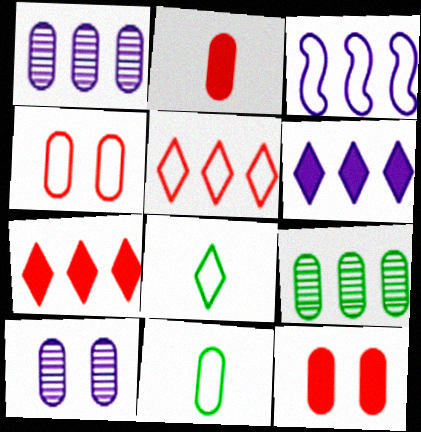[[1, 3, 6], 
[1, 11, 12], 
[3, 4, 8], 
[3, 7, 9]]